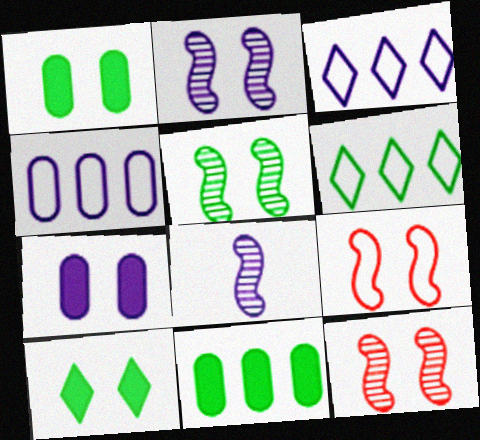[[2, 5, 12], 
[3, 7, 8]]